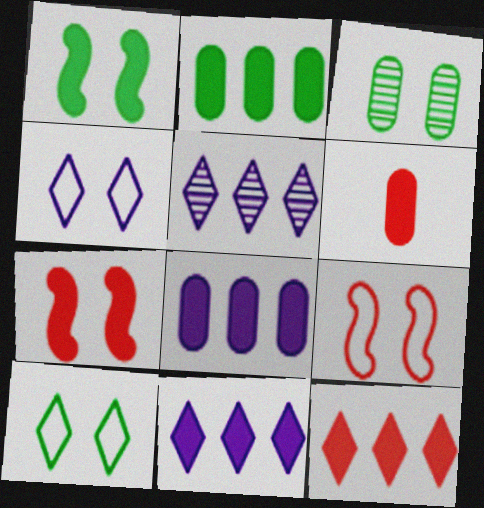[[1, 3, 10], 
[1, 6, 11], 
[3, 4, 7], 
[6, 7, 12]]